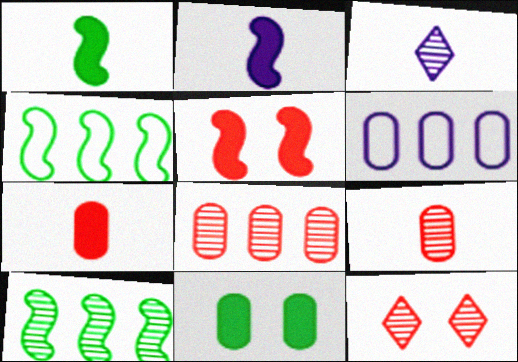[[1, 6, 12], 
[6, 9, 11]]